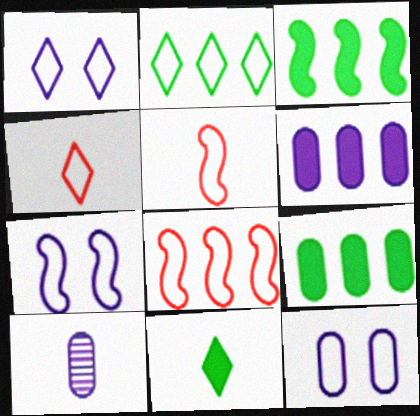[[1, 2, 4], 
[1, 7, 12], 
[2, 5, 12], 
[5, 10, 11], 
[6, 10, 12]]